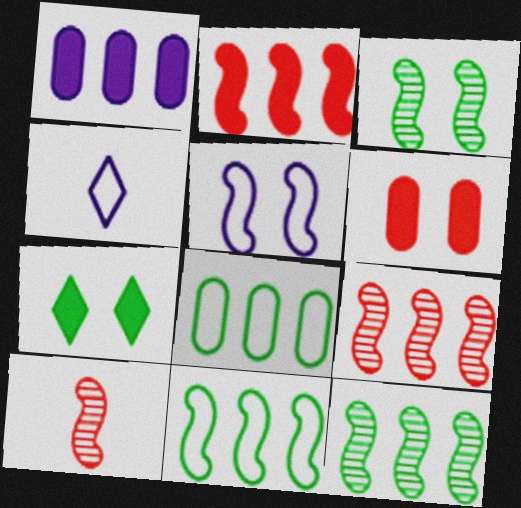[[4, 6, 12]]